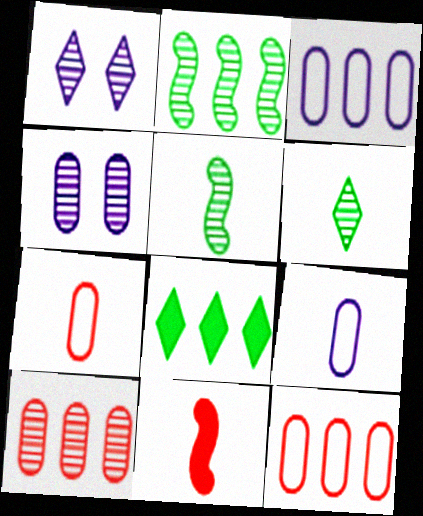[[1, 5, 10], 
[6, 9, 11]]